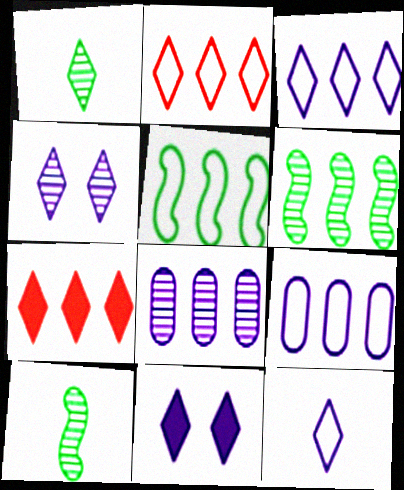[[1, 2, 11], 
[2, 5, 9], 
[5, 7, 8], 
[6, 7, 9]]